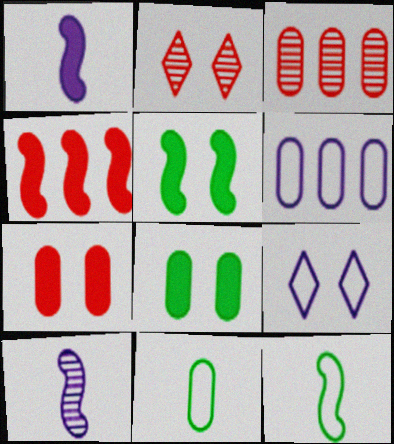[[1, 4, 5]]